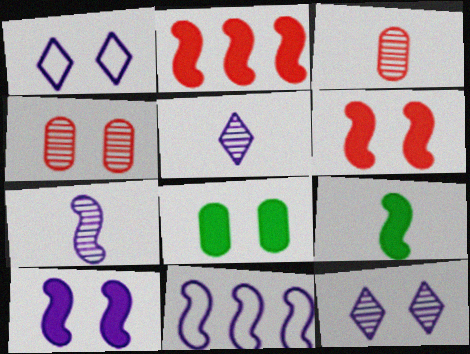[[2, 9, 10], 
[7, 10, 11]]